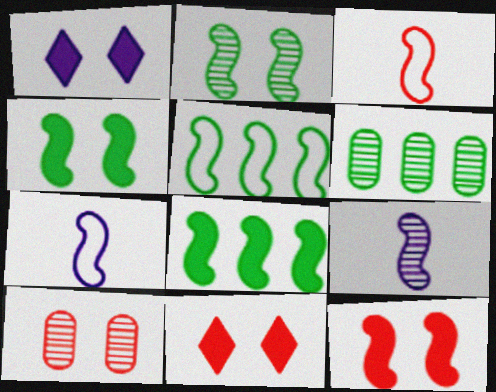[[1, 3, 6], 
[5, 9, 12], 
[6, 7, 11]]